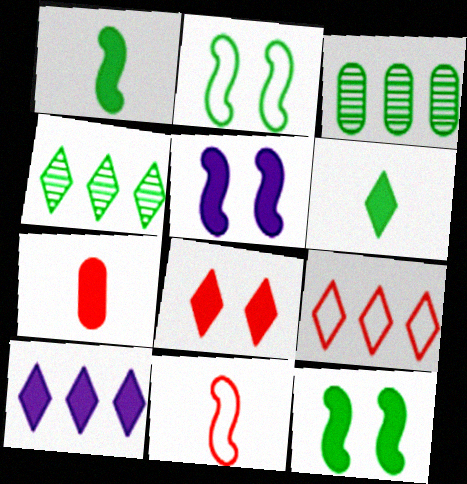[[2, 3, 6], 
[4, 9, 10], 
[6, 8, 10], 
[7, 10, 12]]